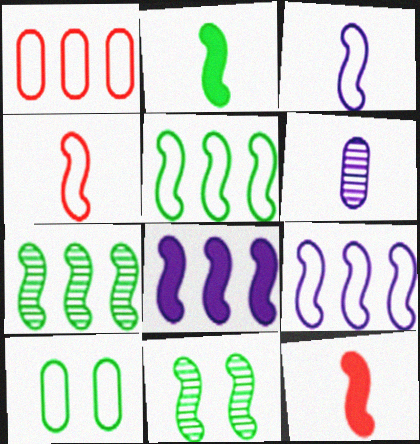[[2, 5, 11], 
[4, 8, 11], 
[9, 11, 12]]